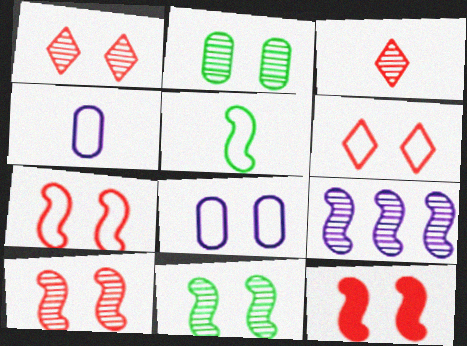[[2, 3, 9], 
[5, 9, 12], 
[7, 10, 12]]